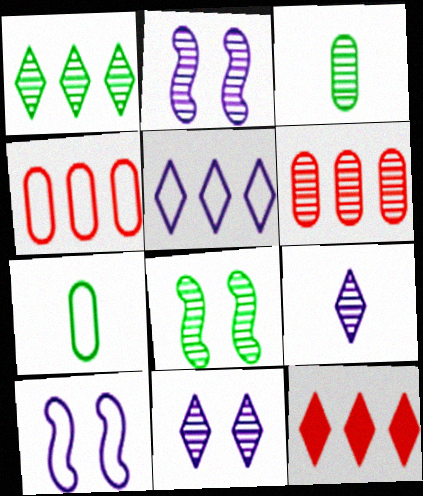[[1, 3, 8], 
[1, 5, 12], 
[2, 7, 12], 
[3, 10, 12], 
[6, 8, 9]]